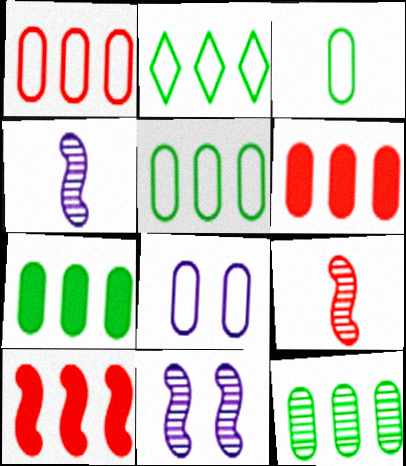[[1, 3, 8], 
[5, 7, 12]]